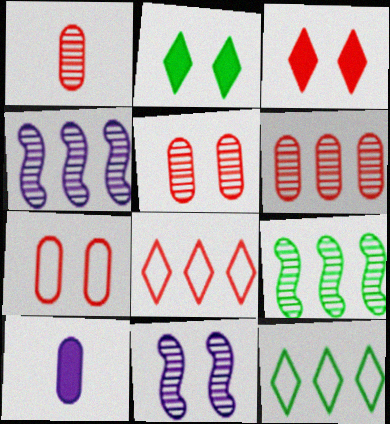[[1, 5, 6], 
[2, 7, 11]]